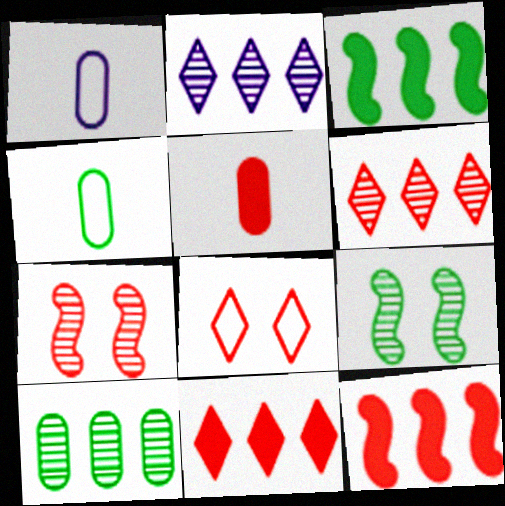[[1, 9, 11]]